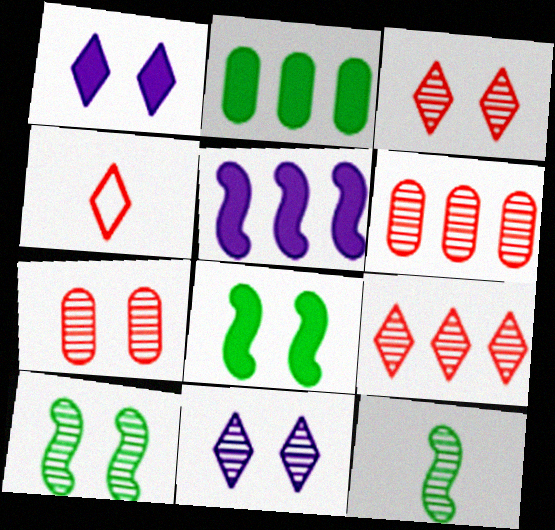[[6, 11, 12], 
[7, 10, 11]]